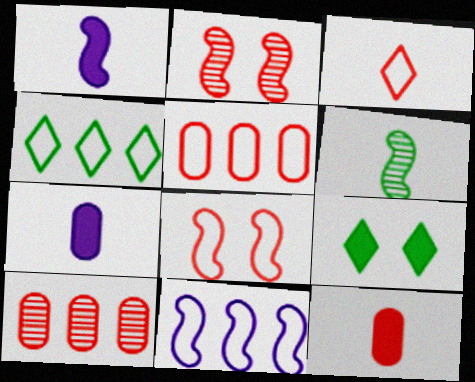[[2, 4, 7], 
[3, 5, 8], 
[3, 6, 7], 
[4, 5, 11]]